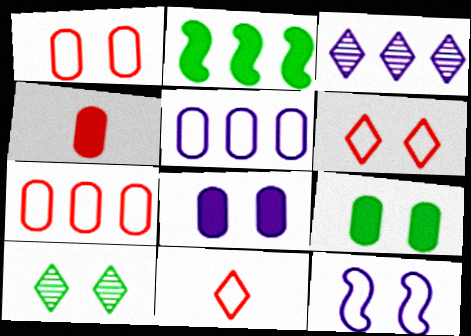[[2, 3, 7]]